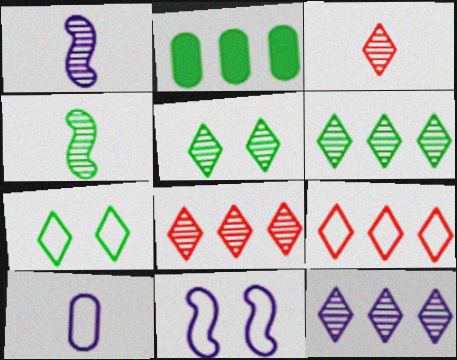[[2, 3, 11], 
[2, 4, 7], 
[3, 5, 12], 
[6, 8, 12]]